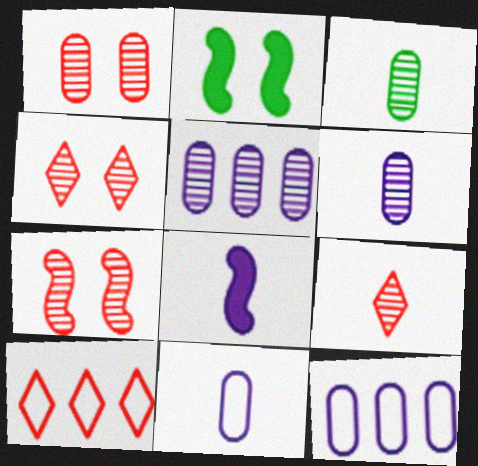[[1, 3, 5], 
[1, 4, 7], 
[2, 6, 10], 
[2, 9, 12]]